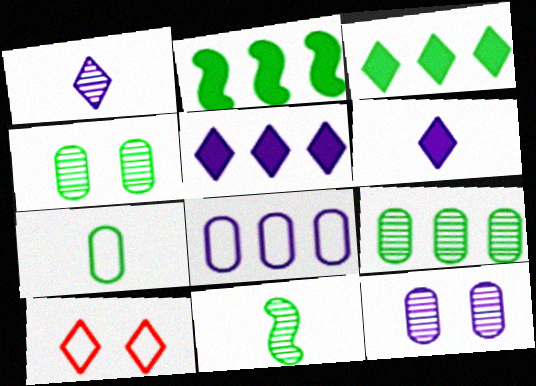[[1, 3, 10]]